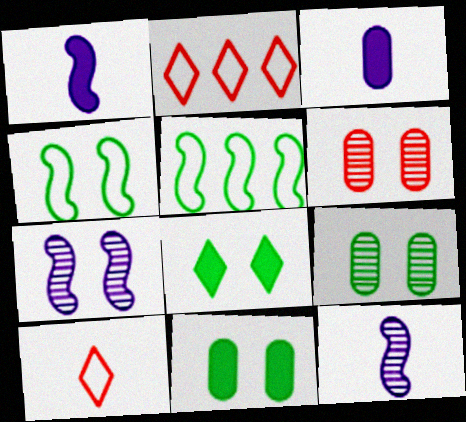[[1, 2, 9], 
[2, 11, 12], 
[4, 8, 9]]